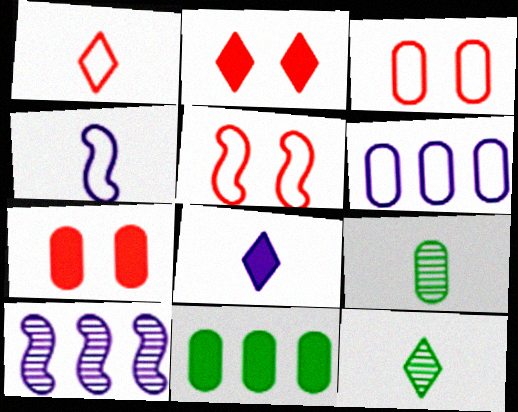[[1, 8, 12], 
[6, 7, 9]]